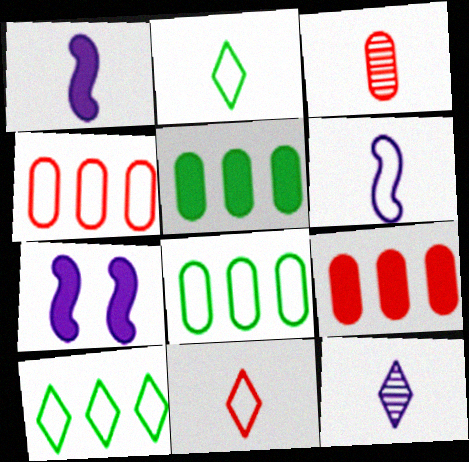[[1, 2, 3], 
[3, 7, 10]]